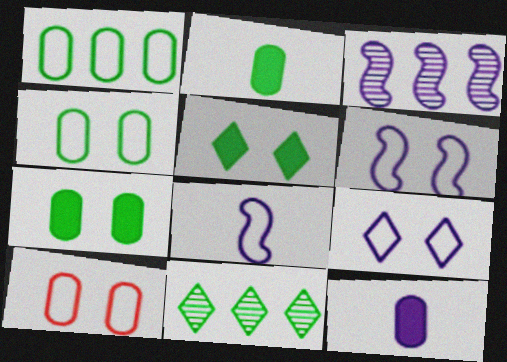[[3, 9, 12]]